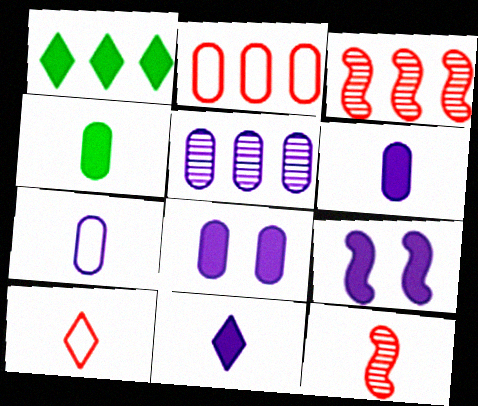[[5, 7, 8]]